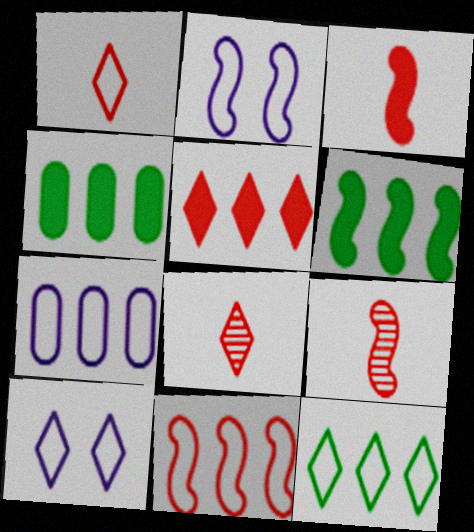[[1, 10, 12], 
[2, 4, 8], 
[2, 6, 9], 
[4, 9, 10], 
[7, 11, 12]]